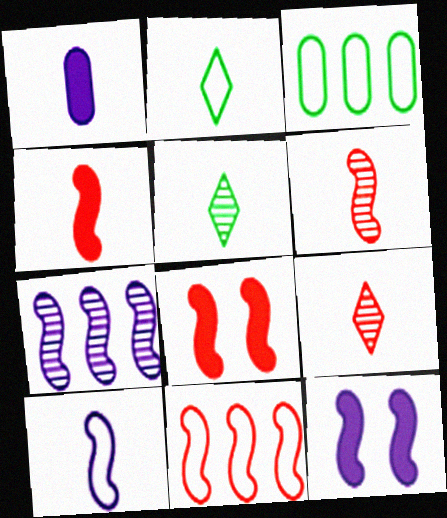[[1, 2, 6], 
[3, 9, 12], 
[6, 8, 11], 
[7, 10, 12]]